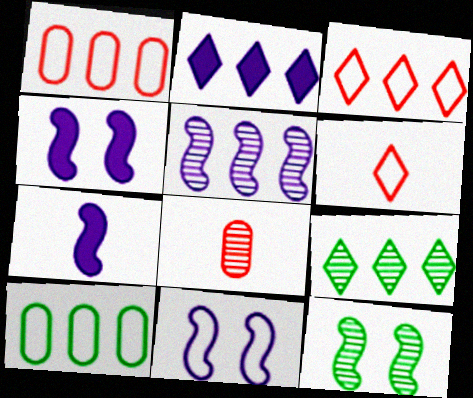[[2, 3, 9], 
[5, 7, 11], 
[6, 10, 11]]